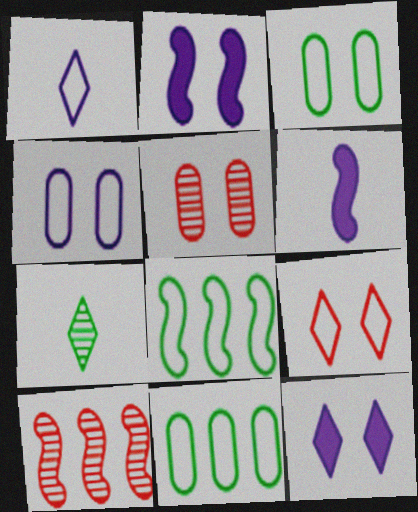[]